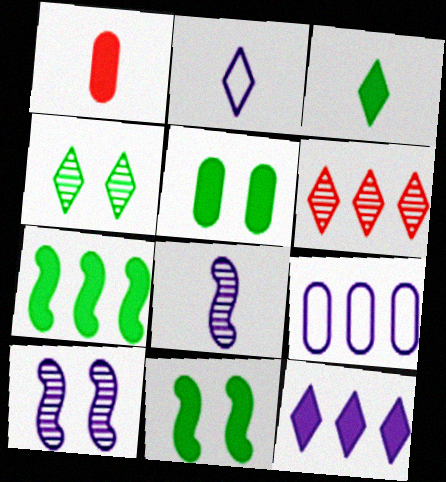[[1, 11, 12], 
[3, 5, 7], 
[6, 7, 9]]